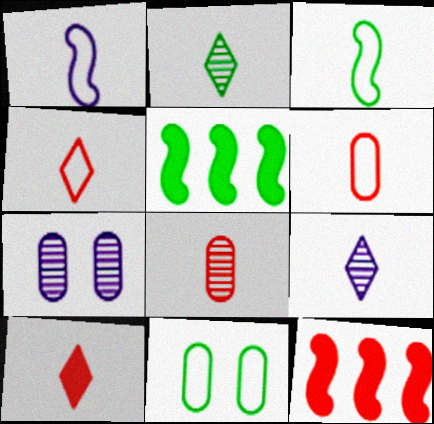[[2, 5, 11], 
[4, 5, 7], 
[9, 11, 12]]